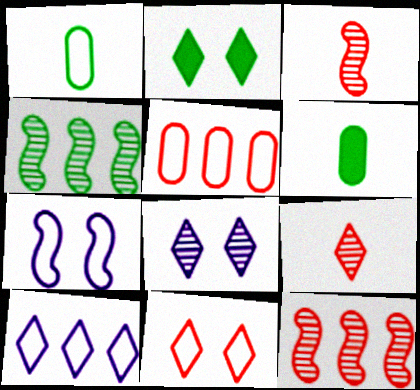[[1, 2, 4], 
[2, 8, 11], 
[2, 9, 10]]